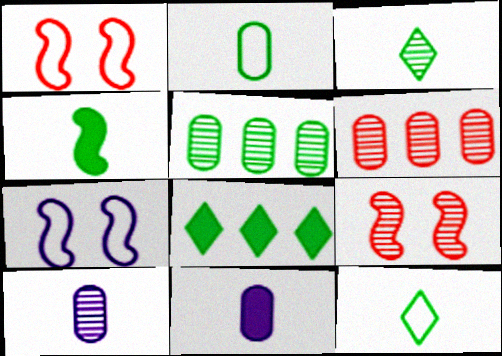[[1, 8, 10], 
[2, 3, 4]]